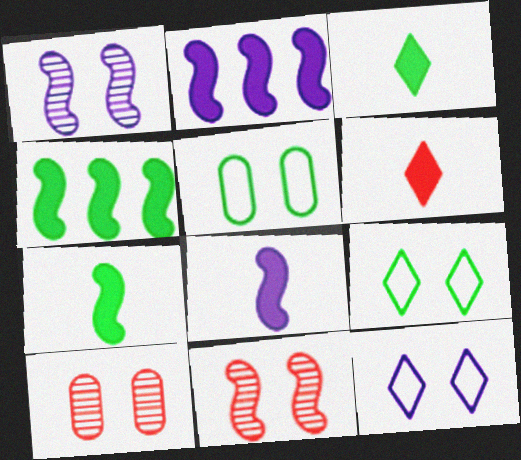[]